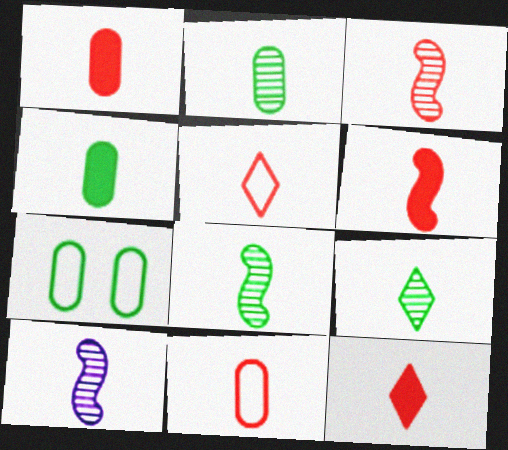[[1, 3, 5], 
[1, 6, 12], 
[2, 8, 9], 
[3, 8, 10], 
[3, 11, 12], 
[4, 5, 10]]